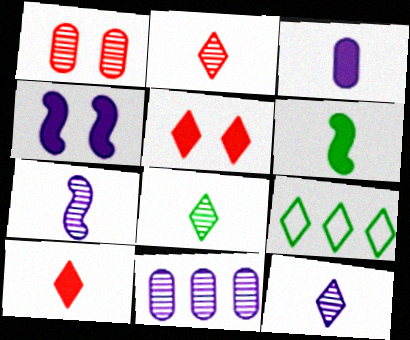[[2, 8, 12], 
[3, 6, 10], 
[5, 9, 12]]